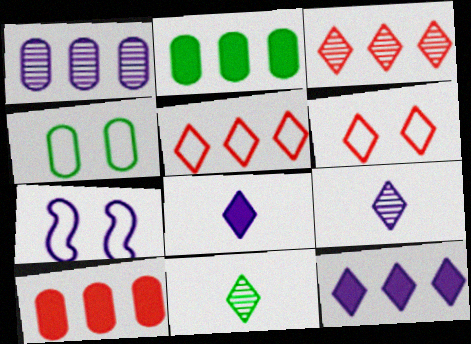[[1, 7, 8], 
[4, 6, 7], 
[6, 11, 12], 
[7, 10, 11]]